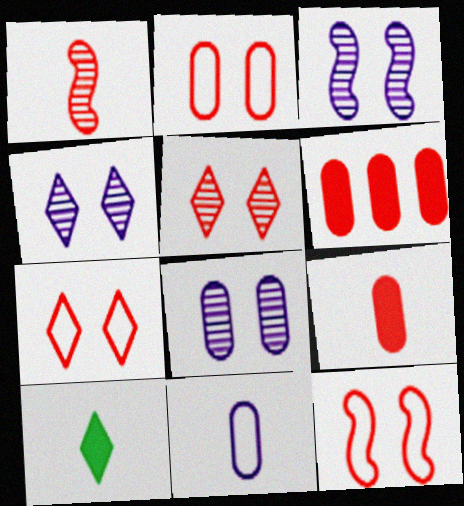[[1, 6, 7], 
[1, 10, 11], 
[2, 7, 12], 
[3, 4, 8]]